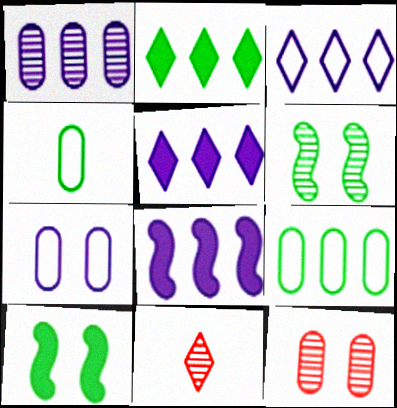[[1, 3, 8], 
[1, 6, 11], 
[2, 4, 6]]